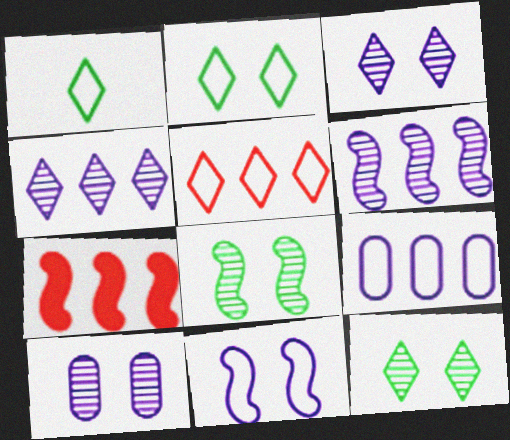[[1, 7, 10]]